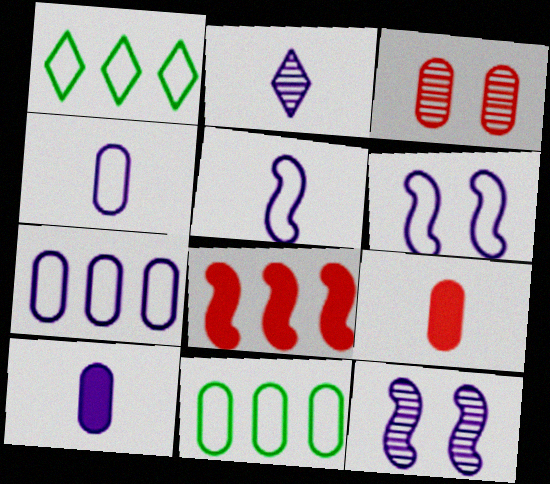[[1, 9, 12], 
[2, 5, 10], 
[3, 10, 11]]